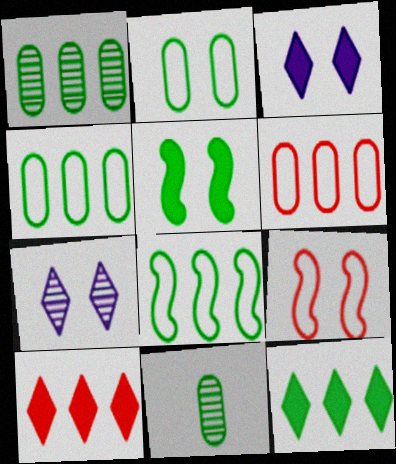[[1, 8, 12]]